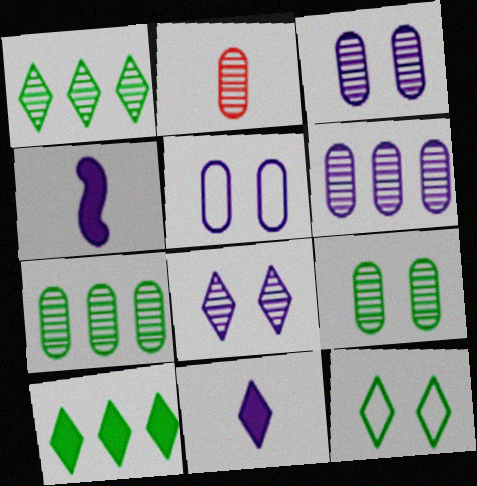[[2, 3, 7], 
[2, 6, 9]]